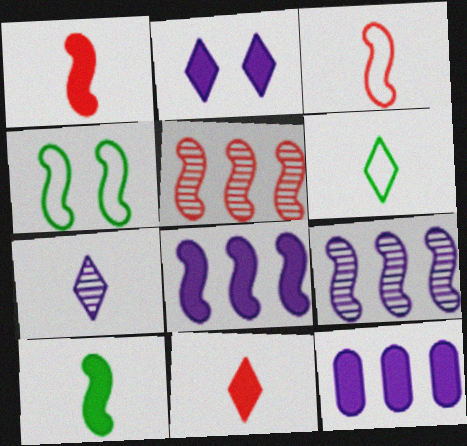[[1, 4, 9], 
[6, 7, 11]]